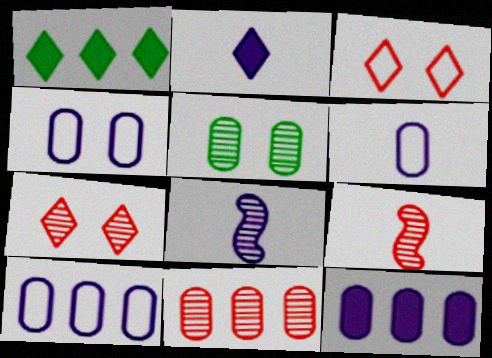[[1, 4, 9], 
[2, 6, 8], 
[4, 6, 10], 
[7, 9, 11]]